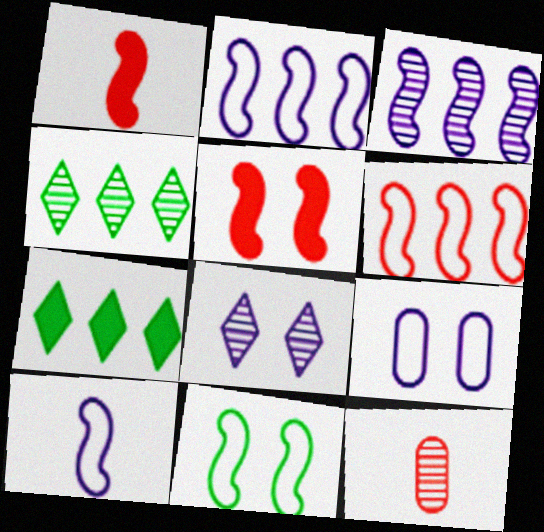[[1, 3, 11], 
[1, 4, 9], 
[6, 10, 11]]